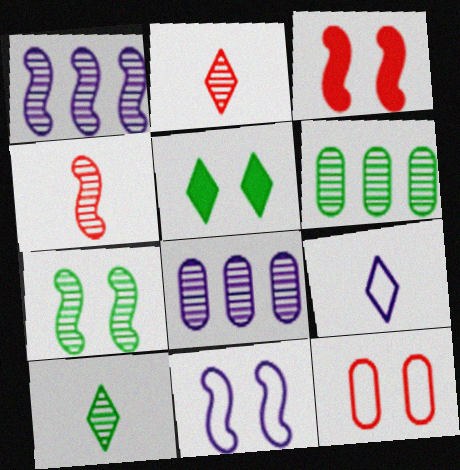[[1, 4, 7], 
[2, 7, 8], 
[3, 6, 9], 
[3, 7, 11], 
[6, 7, 10]]